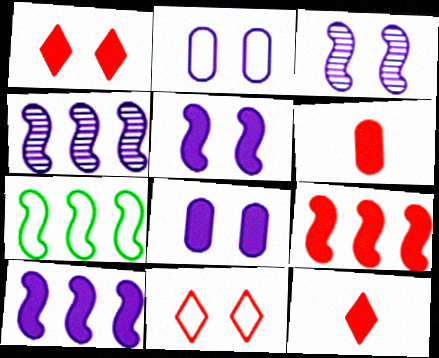[[1, 6, 9], 
[4, 7, 9]]